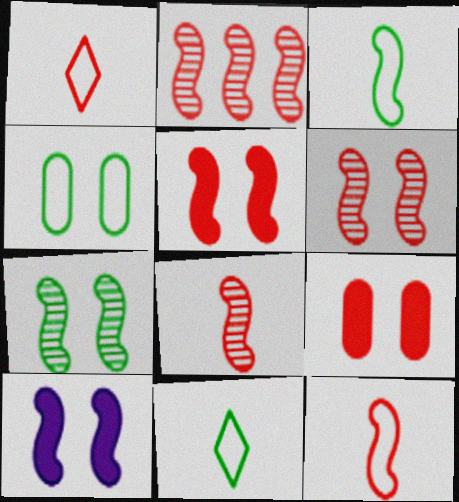[[1, 2, 9], 
[2, 3, 10], 
[2, 5, 12], 
[2, 6, 8]]